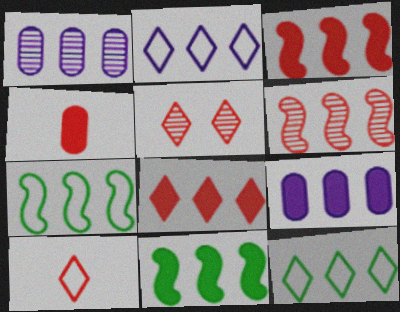[[1, 3, 12], 
[1, 7, 8], 
[5, 8, 10], 
[6, 9, 12], 
[8, 9, 11]]